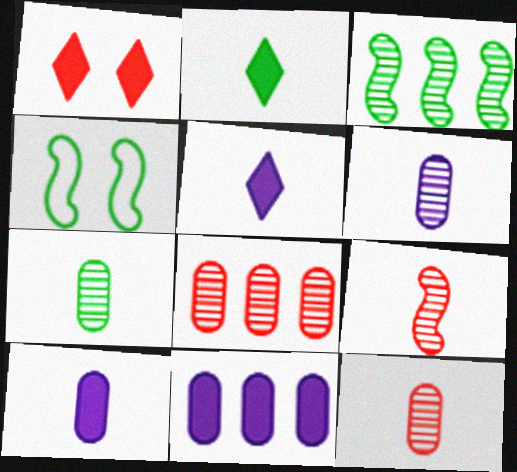[[4, 5, 8], 
[6, 7, 12]]